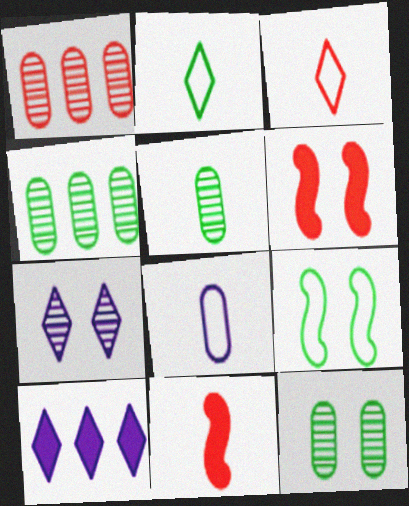[[1, 3, 6], 
[4, 5, 12]]